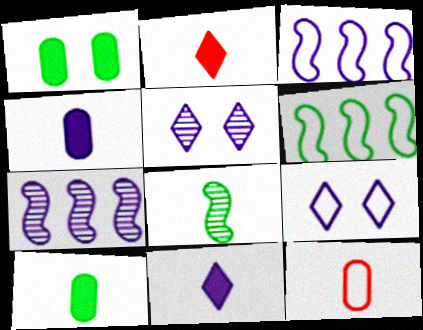[[3, 4, 5], 
[4, 7, 9], 
[6, 9, 12], 
[8, 11, 12]]